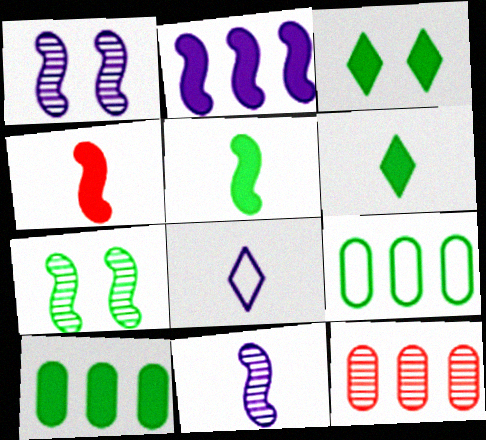[[3, 5, 10], 
[6, 7, 9]]